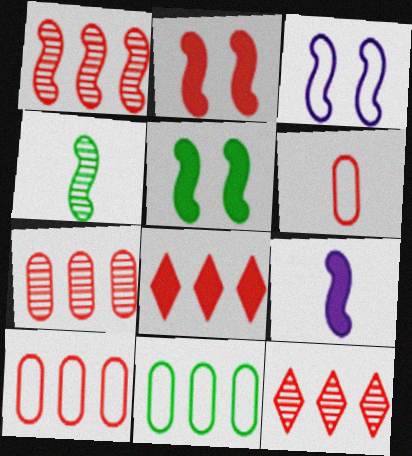[[1, 7, 12], 
[1, 8, 10], 
[2, 6, 12]]